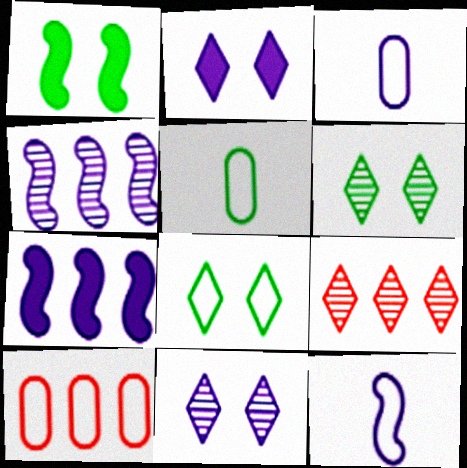[[1, 3, 9], 
[2, 3, 4], 
[3, 7, 11], 
[8, 10, 12]]